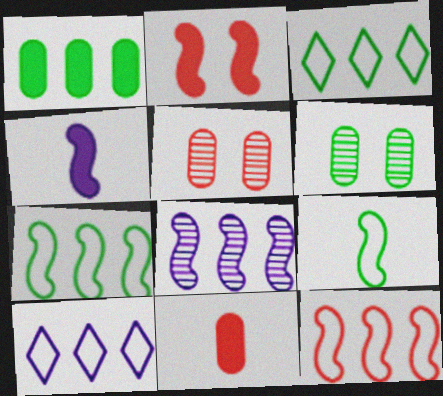[[2, 8, 9], 
[3, 4, 5]]